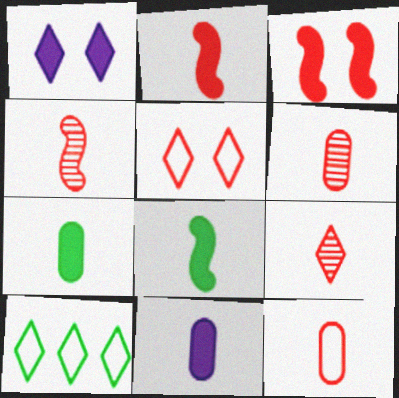[[1, 9, 10], 
[2, 9, 12], 
[4, 6, 9]]